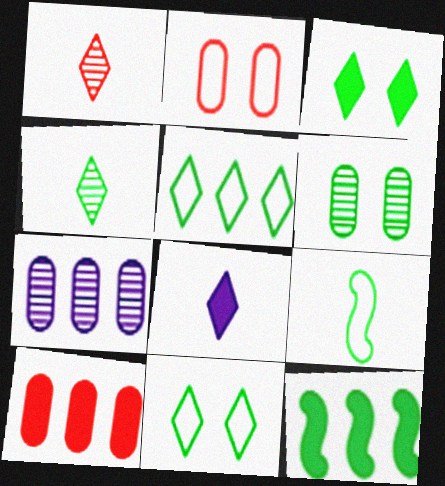[[3, 4, 5]]